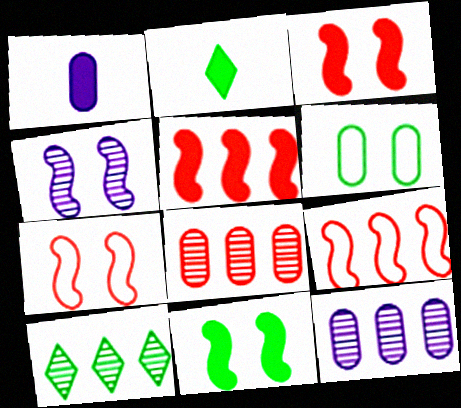[[1, 6, 8], 
[1, 7, 10], 
[2, 7, 12], 
[4, 7, 11]]